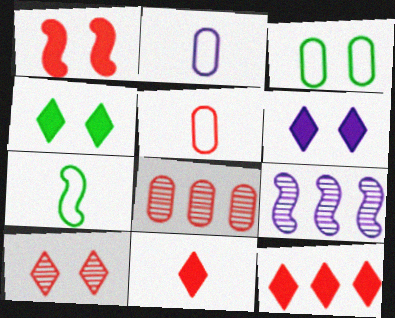[[1, 7, 9], 
[2, 6, 9], 
[3, 9, 11], 
[4, 5, 9], 
[6, 7, 8]]